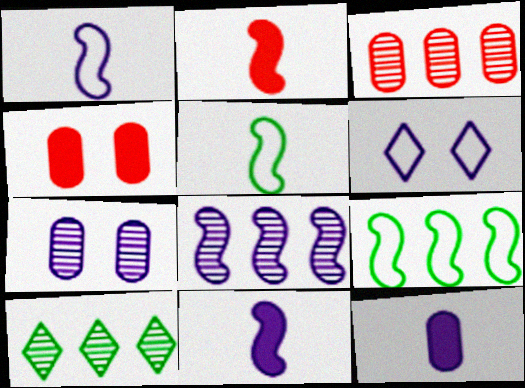[[1, 4, 10], 
[3, 8, 10], 
[6, 8, 12]]